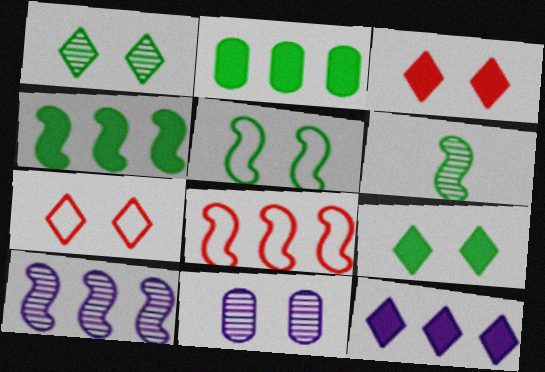[[3, 5, 11], 
[4, 5, 6], 
[4, 8, 10]]